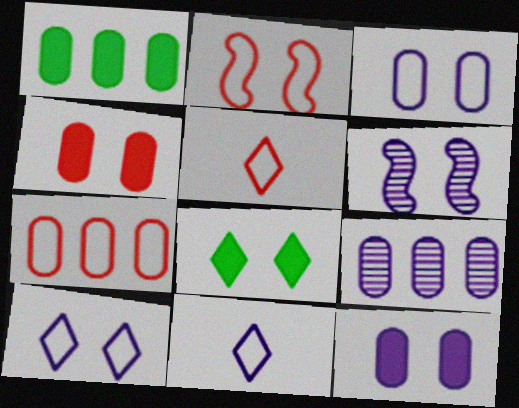[[1, 5, 6], 
[1, 7, 9], 
[2, 5, 7], 
[6, 10, 12]]